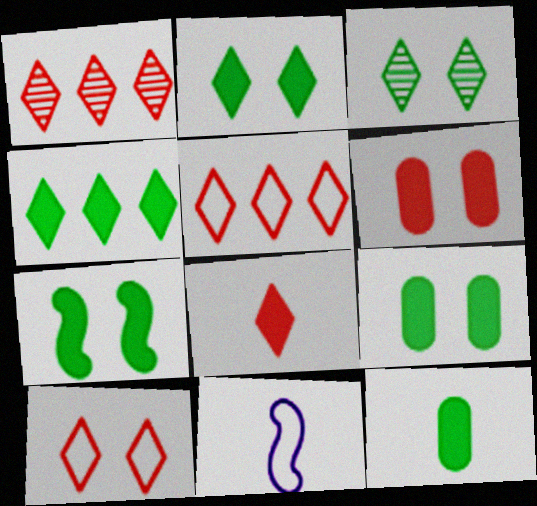[[1, 8, 10], 
[1, 9, 11], 
[2, 7, 9], 
[4, 7, 12]]